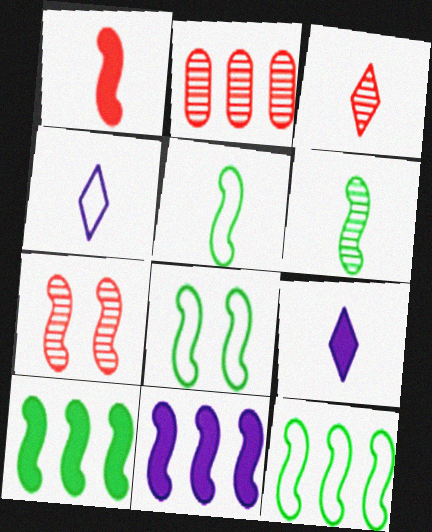[[2, 3, 7], 
[2, 8, 9], 
[5, 7, 11], 
[5, 8, 12], 
[6, 8, 10]]